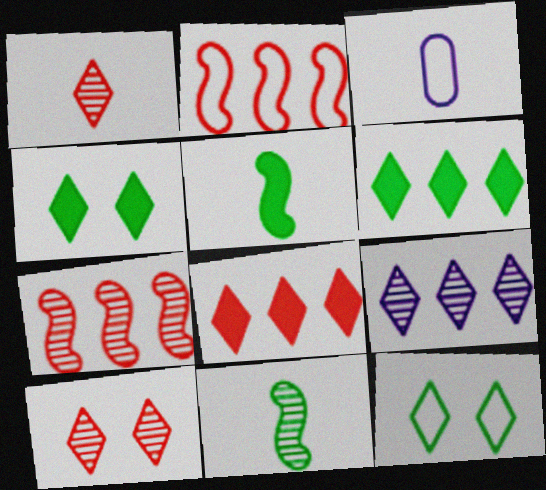[[1, 3, 5], 
[2, 3, 12], 
[3, 4, 7]]